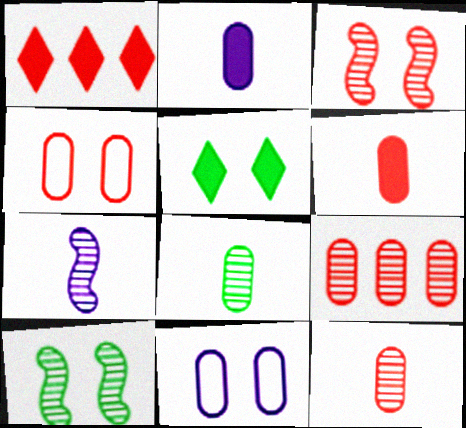[[3, 5, 11], 
[4, 6, 9]]